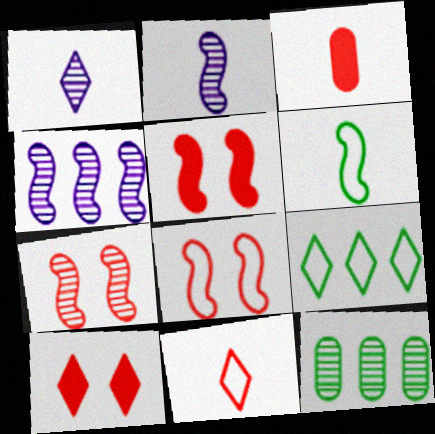[[1, 3, 6], 
[1, 7, 12], 
[1, 9, 10], 
[4, 5, 6], 
[5, 7, 8]]